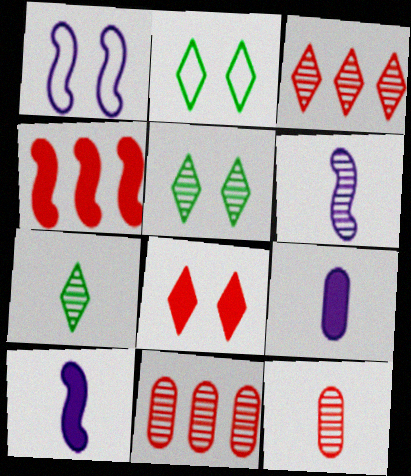[[2, 10, 11], 
[5, 6, 11], 
[6, 7, 12]]